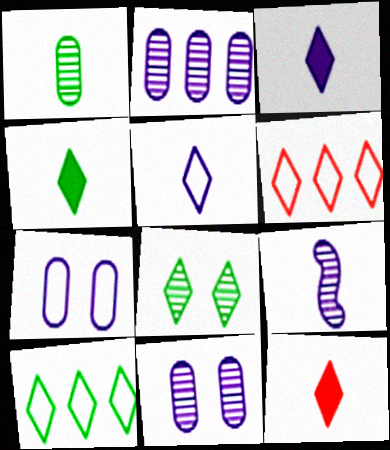[[3, 4, 12], 
[3, 6, 8], 
[4, 8, 10]]